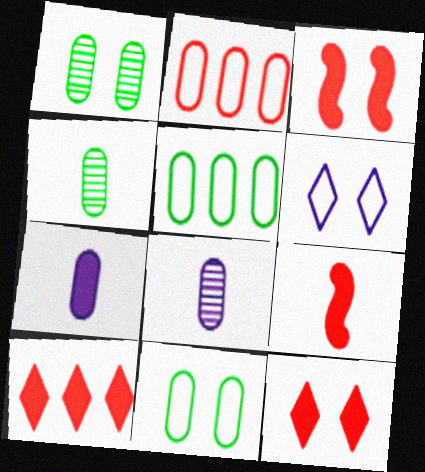[[1, 2, 7], 
[1, 3, 6]]